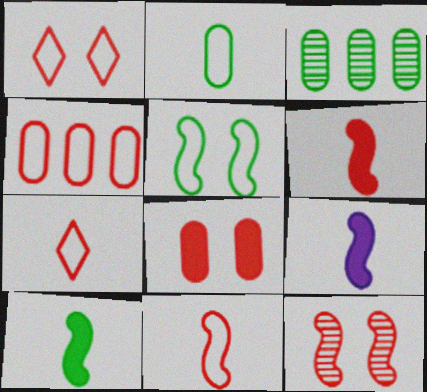[[1, 3, 9], 
[1, 4, 11], 
[1, 8, 12], 
[6, 9, 10]]